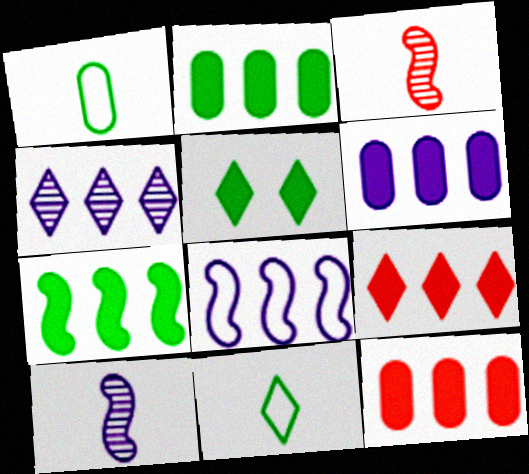[[2, 6, 12], 
[4, 6, 8], 
[6, 7, 9]]